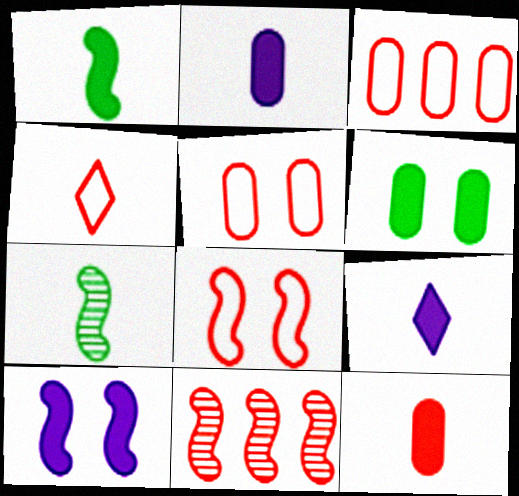[[1, 9, 12], 
[2, 4, 7], 
[3, 4, 8]]